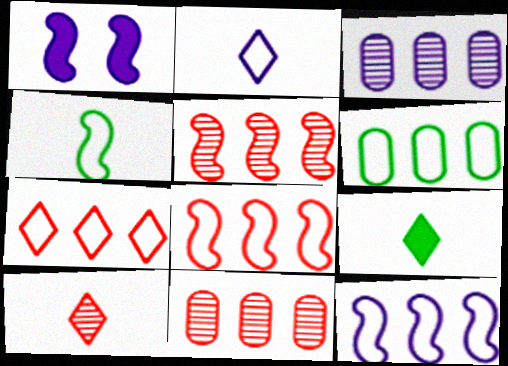[[1, 2, 3], 
[1, 4, 5], 
[1, 6, 10], 
[2, 9, 10], 
[6, 7, 12]]